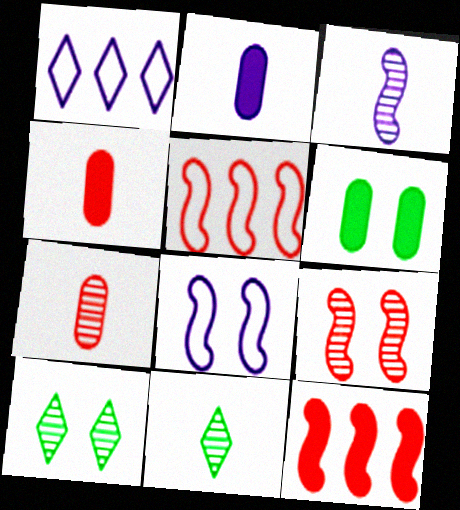[[2, 5, 10], 
[3, 7, 11]]